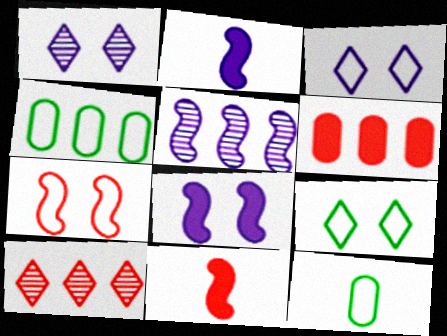[[1, 4, 11], 
[8, 10, 12]]